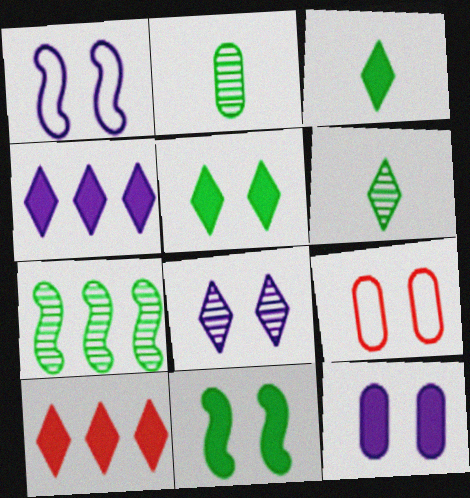[[1, 2, 10], 
[1, 8, 12], 
[8, 9, 11]]